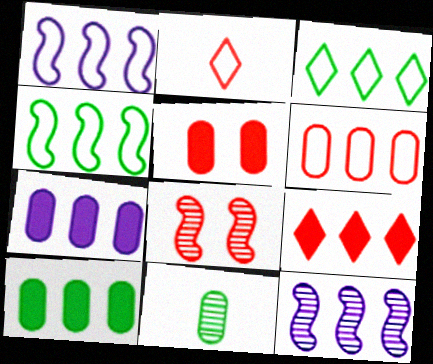[[1, 3, 6]]